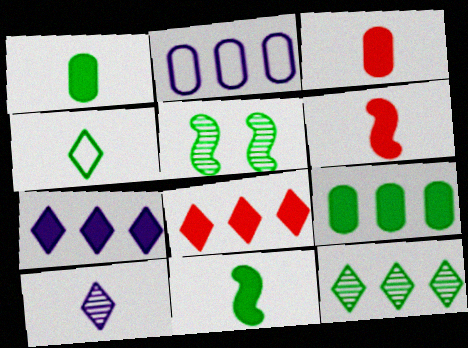[[4, 5, 9]]